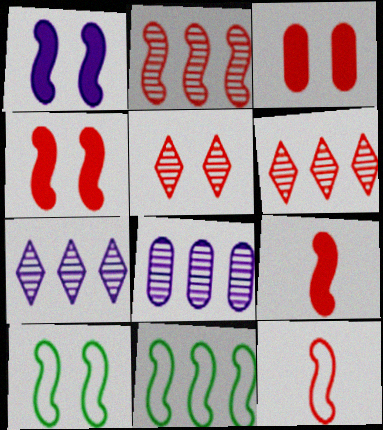[[2, 4, 12], 
[3, 6, 12]]